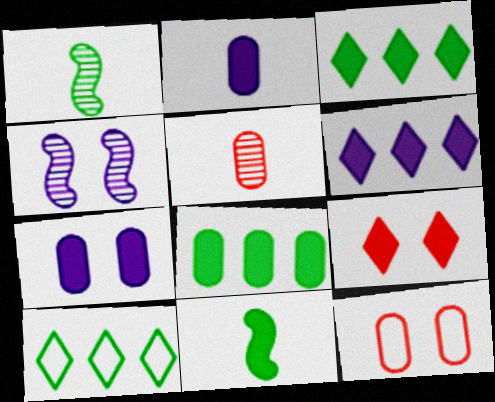[[1, 6, 12]]